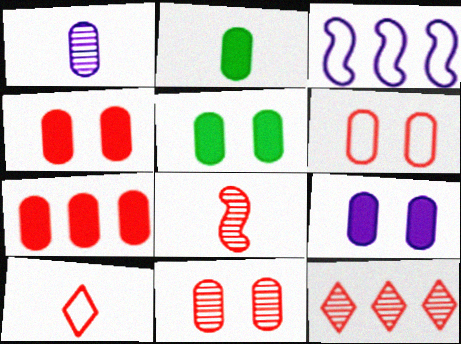[[2, 7, 9], 
[4, 5, 9], 
[4, 6, 11], 
[8, 11, 12]]